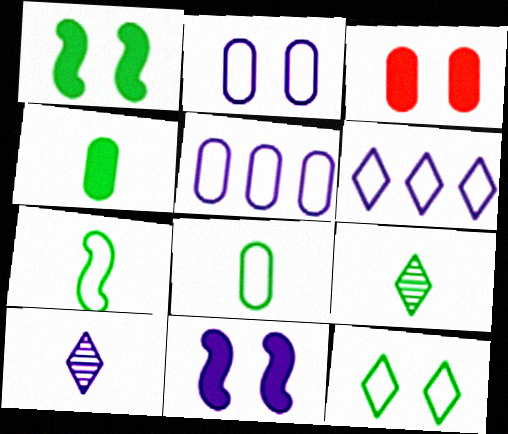[[4, 7, 9], 
[5, 10, 11]]